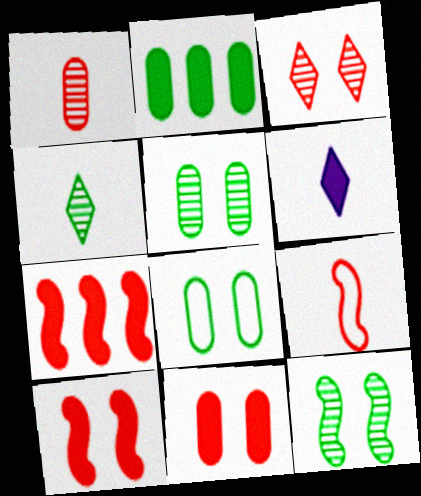[[2, 6, 10]]